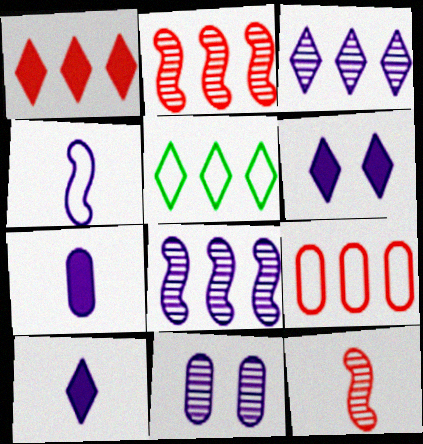[[1, 2, 9], 
[1, 3, 5]]